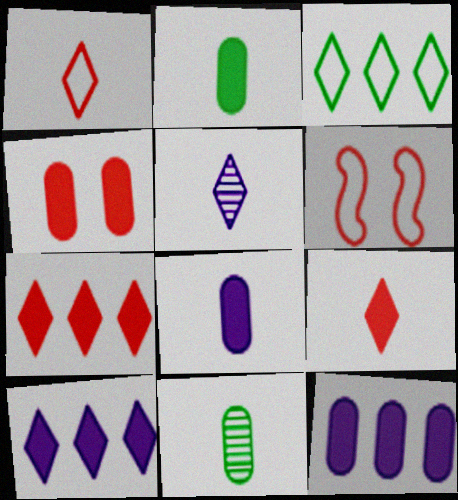[[2, 4, 12], 
[6, 10, 11]]